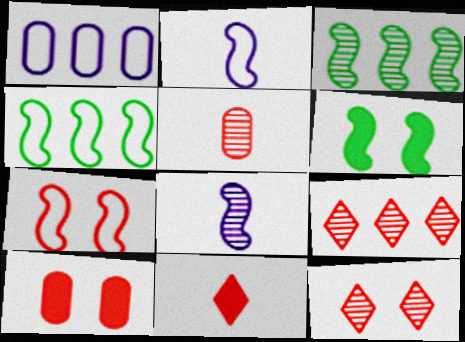[[2, 4, 7], 
[7, 10, 12]]